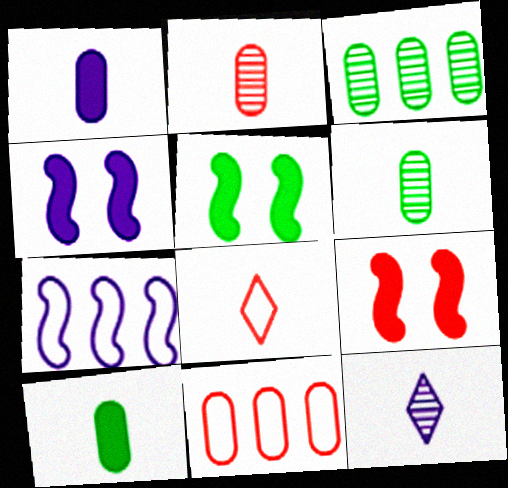[[3, 4, 8], 
[4, 5, 9], 
[5, 11, 12]]